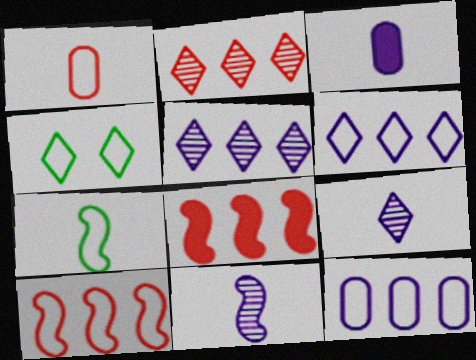[]